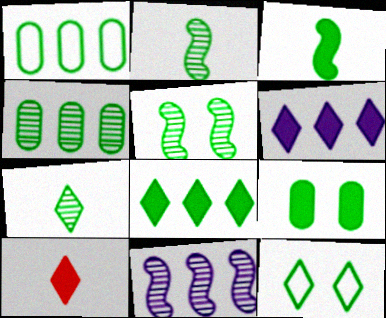[[3, 4, 12], 
[3, 8, 9], 
[4, 5, 7], 
[5, 9, 12], 
[7, 8, 12]]